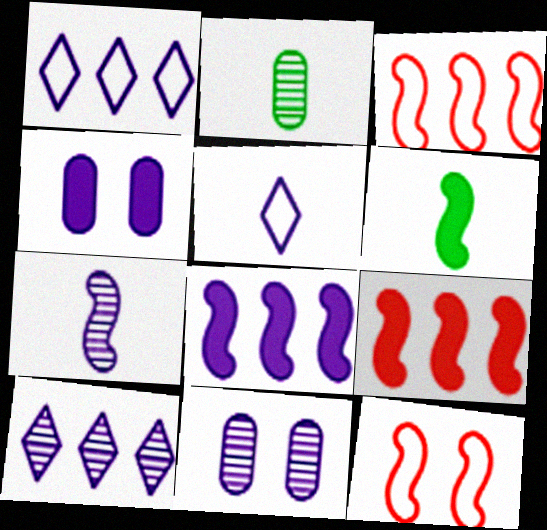[[1, 4, 7], 
[5, 8, 11], 
[7, 10, 11]]